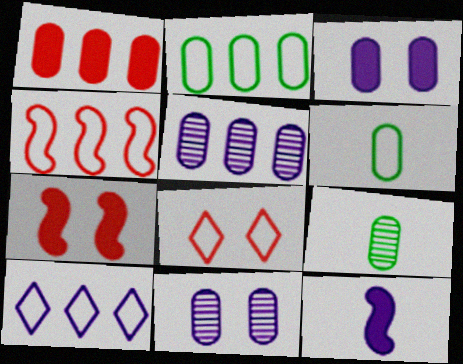[[1, 2, 5], 
[1, 6, 11], 
[2, 4, 10], 
[7, 9, 10], 
[10, 11, 12]]